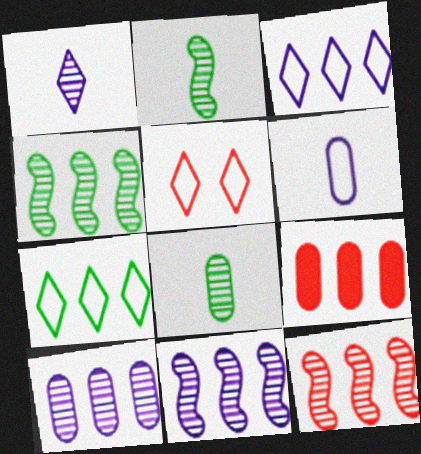[[3, 4, 9], 
[4, 11, 12], 
[7, 9, 11]]